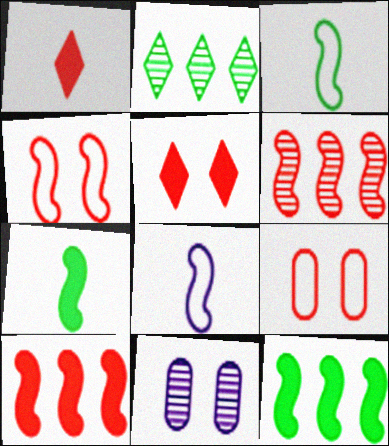[[1, 6, 9]]